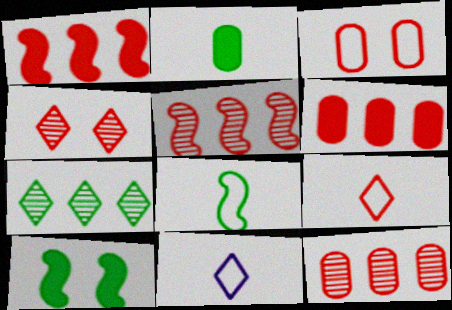[[10, 11, 12]]